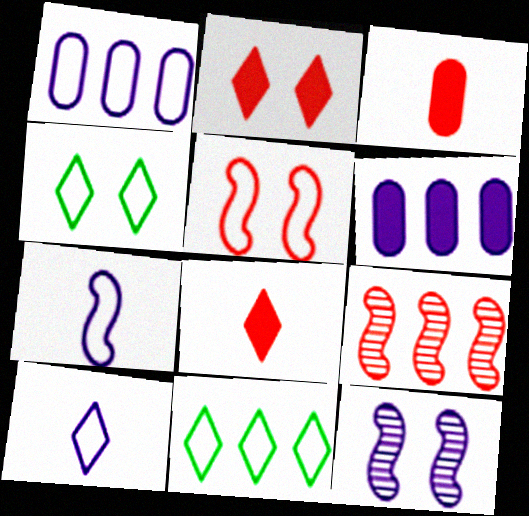[[3, 11, 12], 
[6, 9, 11], 
[6, 10, 12]]